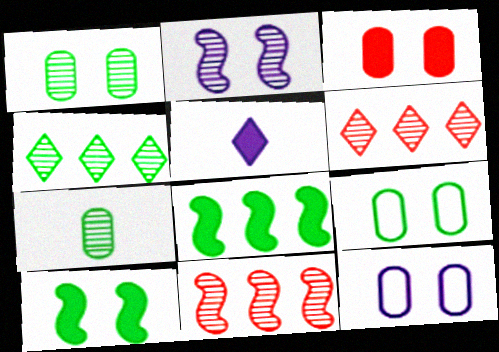[[1, 3, 12], 
[2, 6, 7], 
[3, 5, 8], 
[5, 9, 11]]